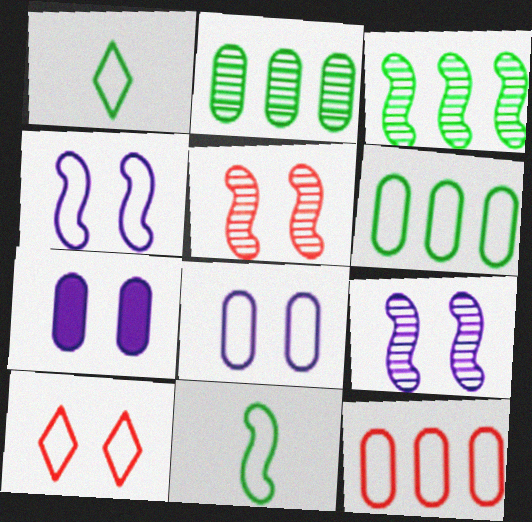[[1, 4, 12]]